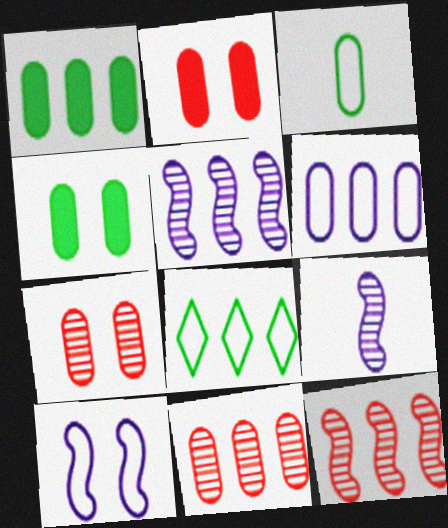[[1, 6, 11], 
[2, 8, 9]]